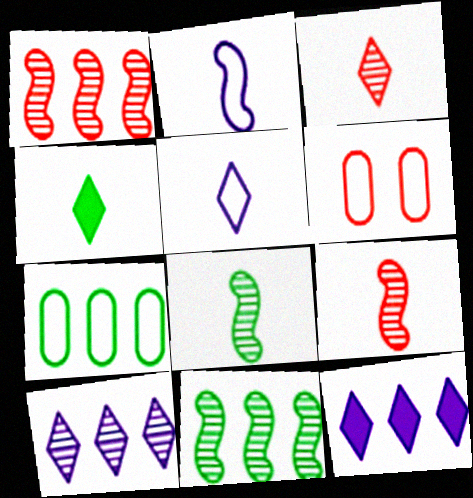[[1, 7, 12], 
[3, 4, 5], 
[6, 8, 12]]